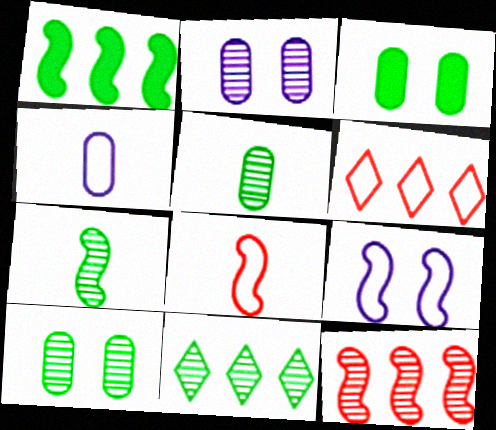[[7, 10, 11]]